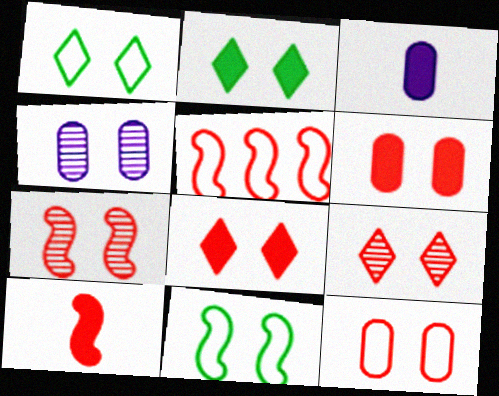[[4, 8, 11], 
[5, 7, 10], 
[7, 8, 12]]